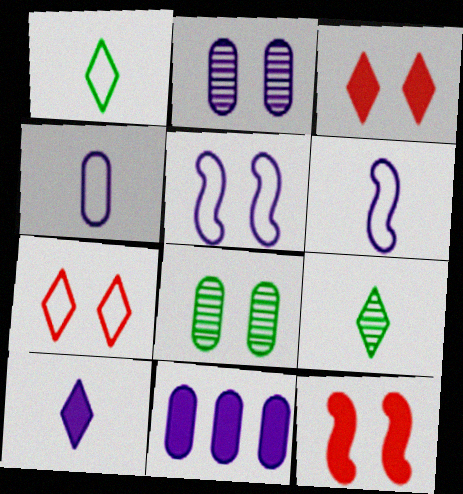[[2, 4, 11], 
[3, 5, 8]]